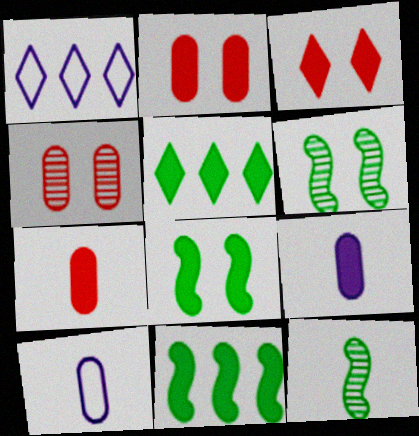[[1, 2, 12], 
[1, 6, 7], 
[3, 9, 11]]